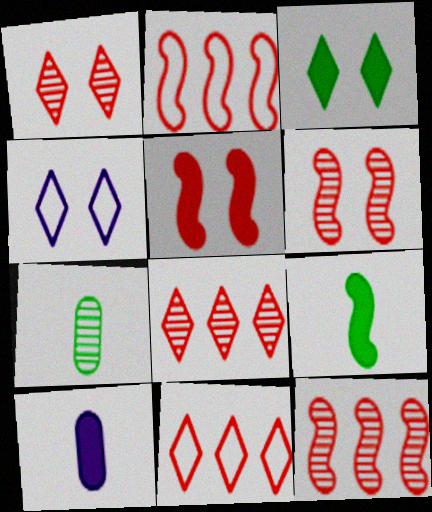[[1, 3, 4]]